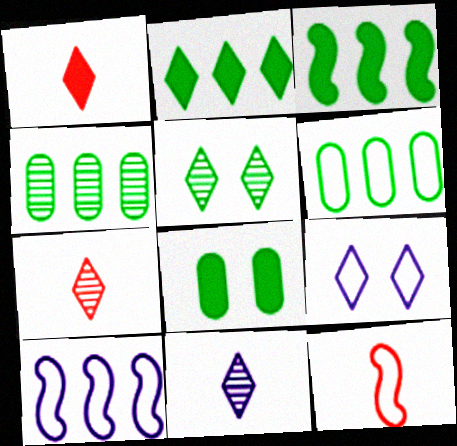[[2, 7, 9], 
[6, 9, 12], 
[7, 8, 10]]